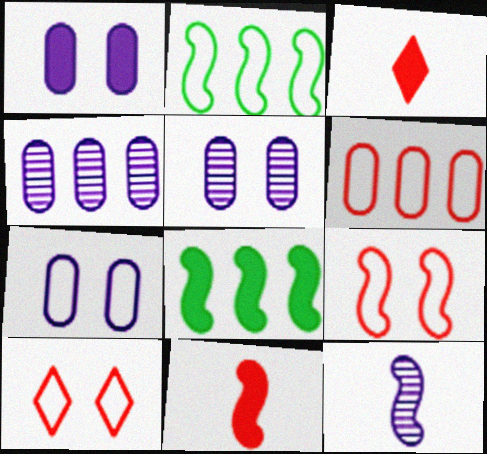[[1, 3, 8], 
[1, 5, 7], 
[2, 3, 5], 
[8, 9, 12]]